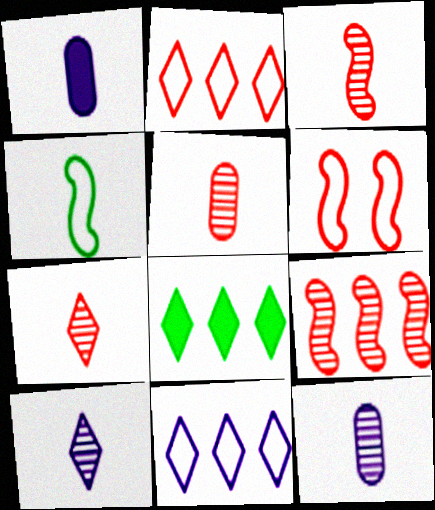[[1, 4, 7], 
[3, 5, 7], 
[6, 8, 12]]